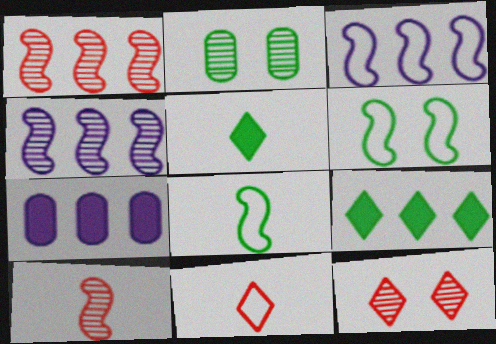[[2, 8, 9], 
[7, 8, 12]]